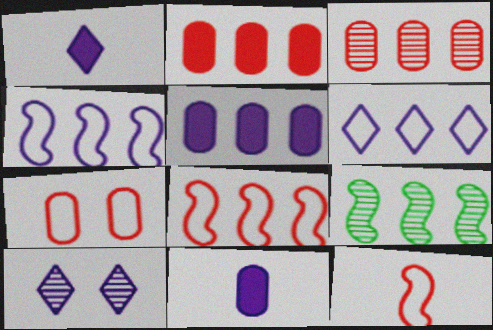[[1, 6, 10], 
[1, 7, 9], 
[2, 6, 9], 
[4, 10, 11]]